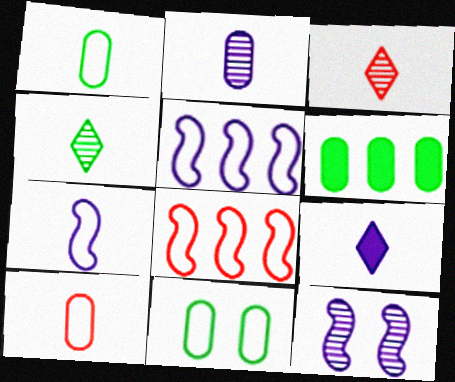[[2, 7, 9]]